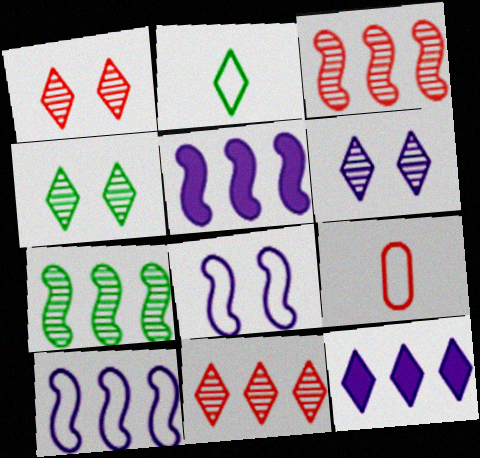[[1, 2, 12], 
[1, 4, 6], 
[4, 5, 9]]